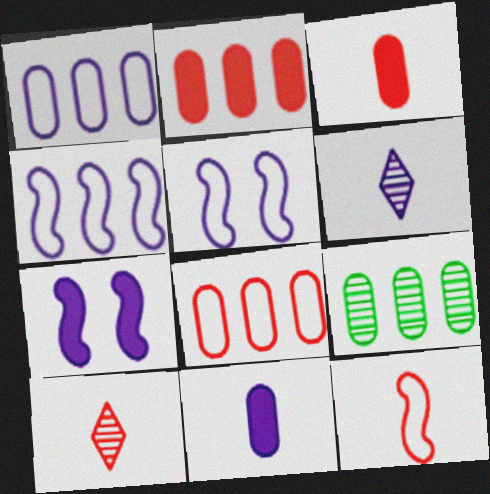[[1, 2, 9], 
[1, 6, 7], 
[3, 10, 12]]